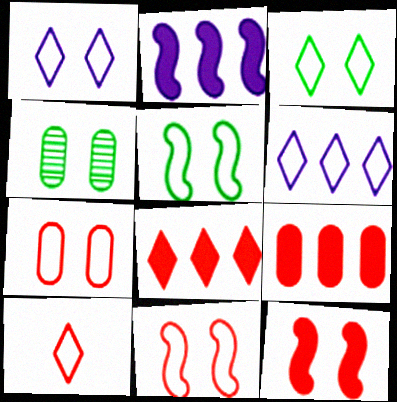[[1, 4, 12], 
[1, 5, 7], 
[2, 4, 10], 
[3, 6, 10]]